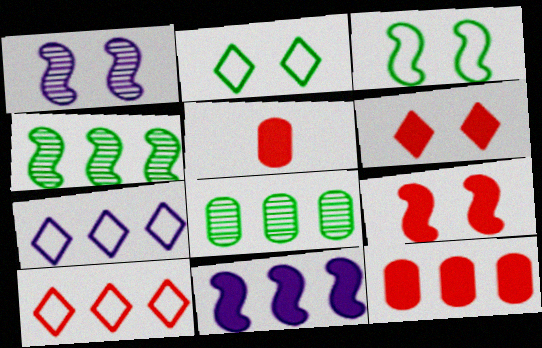[[1, 3, 9], 
[4, 7, 12], 
[8, 10, 11]]